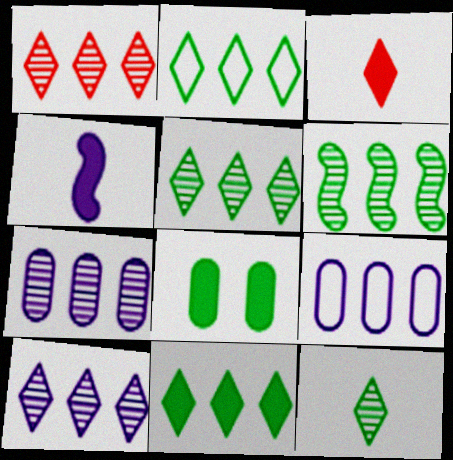[[1, 5, 10], 
[1, 6, 7], 
[2, 5, 11]]